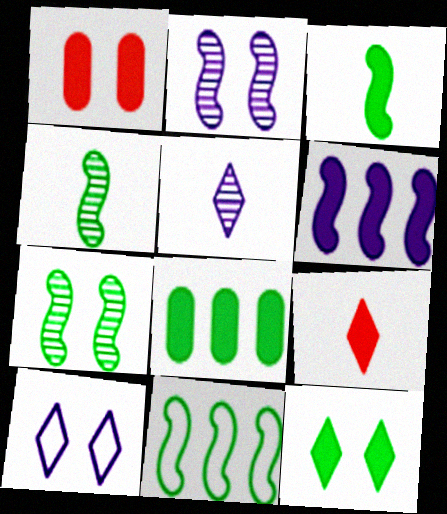[[1, 5, 11], 
[1, 7, 10], 
[3, 7, 11], 
[3, 8, 12]]